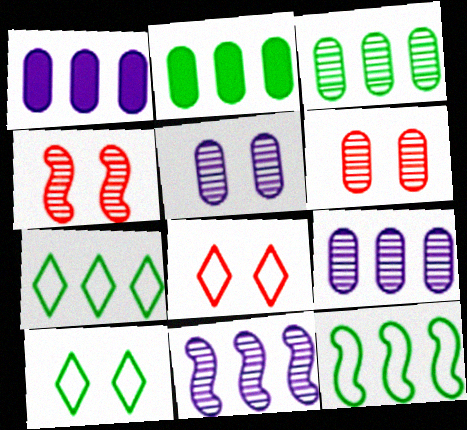[]